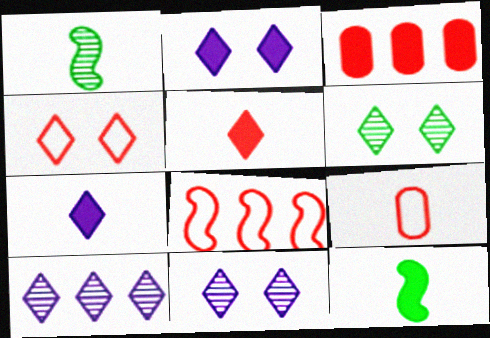[[1, 7, 9], 
[2, 3, 12], 
[2, 4, 6], 
[4, 8, 9]]